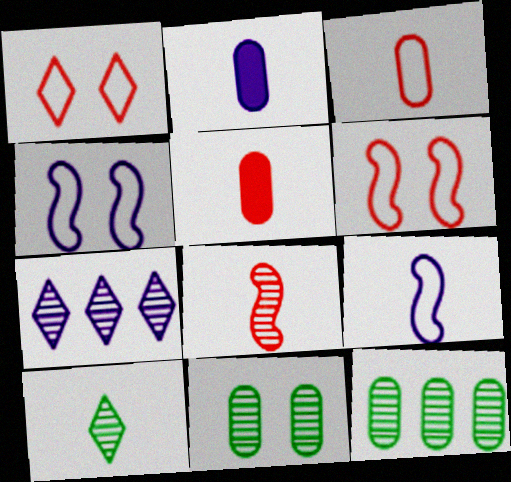[[2, 4, 7], 
[5, 9, 10], 
[7, 8, 11]]